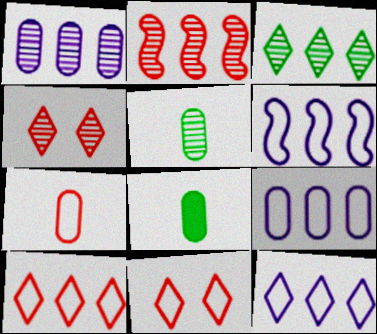[[1, 2, 3], 
[4, 6, 8], 
[6, 9, 12]]